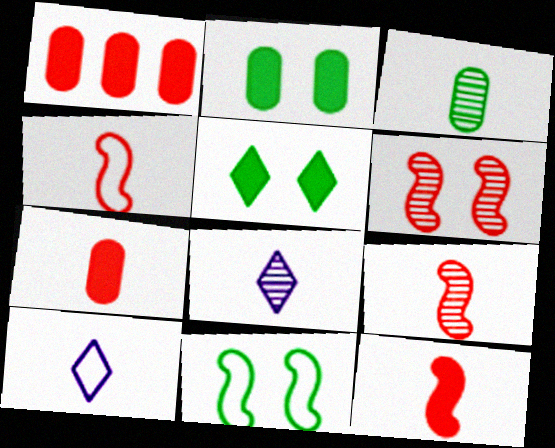[[1, 8, 11], 
[3, 8, 9], 
[3, 10, 12], 
[4, 9, 12]]